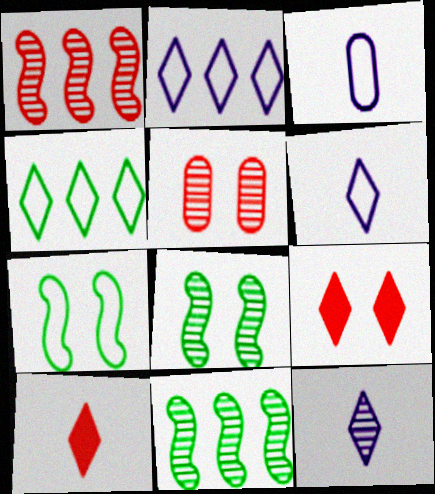[[3, 9, 11], 
[4, 9, 12], 
[5, 11, 12]]